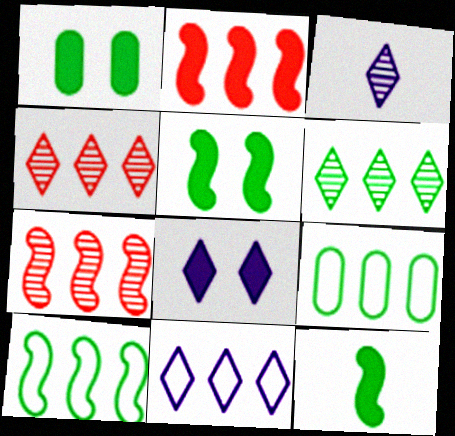[[3, 8, 11]]